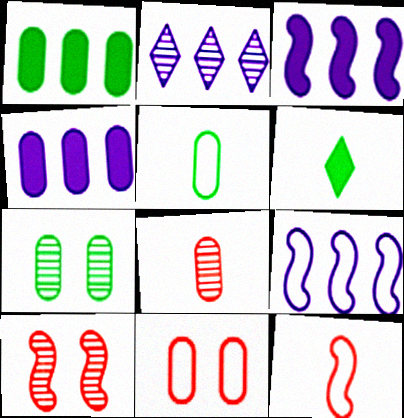[[1, 5, 7], 
[2, 4, 9]]